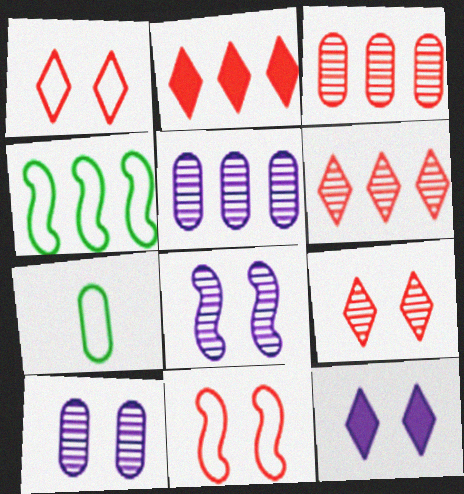[[2, 4, 5], 
[2, 7, 8]]